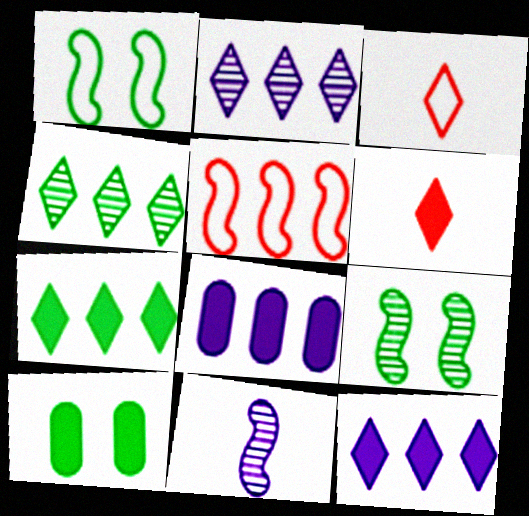[[3, 8, 9], 
[4, 5, 8]]